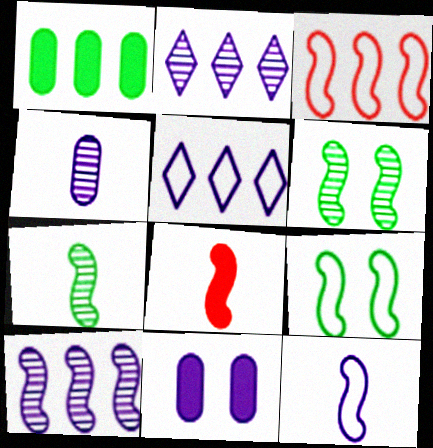[[1, 2, 3], 
[2, 11, 12], 
[3, 9, 12], 
[7, 8, 12], 
[8, 9, 10]]